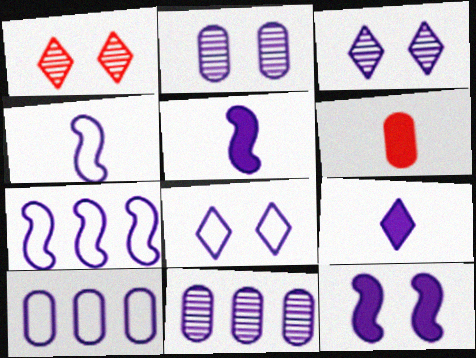[[2, 7, 9], 
[2, 8, 12], 
[3, 5, 10], 
[4, 8, 10], 
[5, 8, 11]]